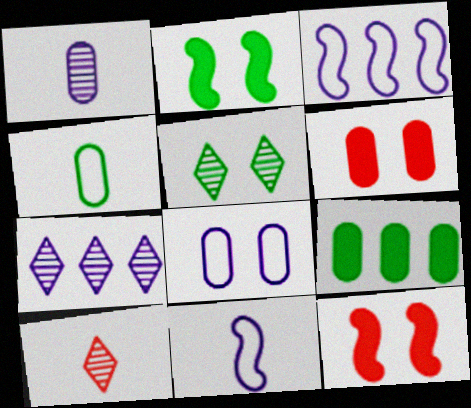[[4, 7, 12], 
[5, 7, 10], 
[5, 8, 12]]